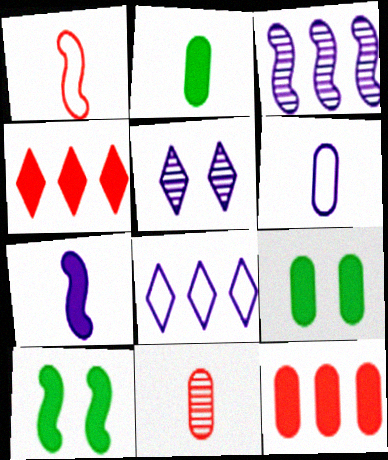[[1, 3, 10], 
[2, 6, 11], 
[4, 7, 9], 
[8, 10, 11]]